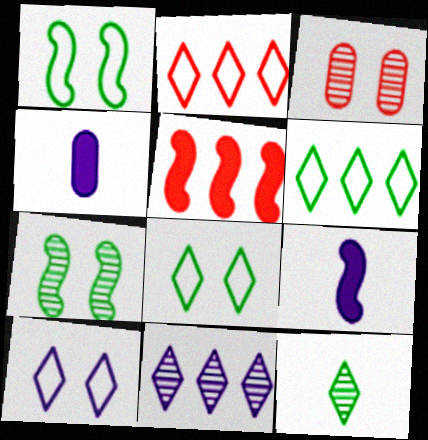[[2, 4, 7], 
[3, 6, 9]]